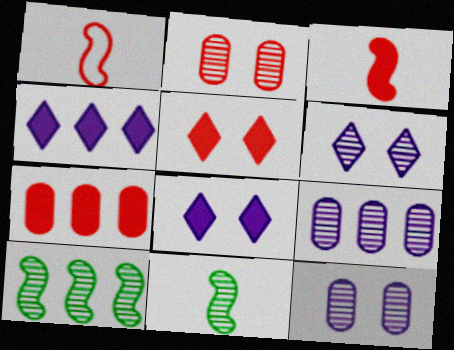[[3, 5, 7]]